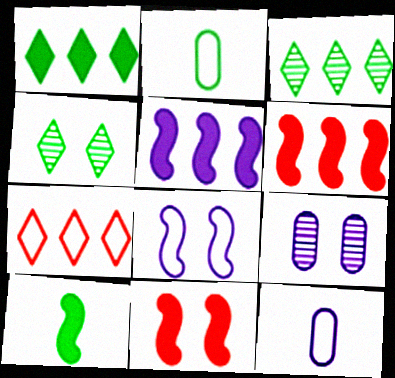[[2, 7, 8], 
[3, 11, 12], 
[4, 6, 12], 
[5, 10, 11], 
[7, 9, 10]]